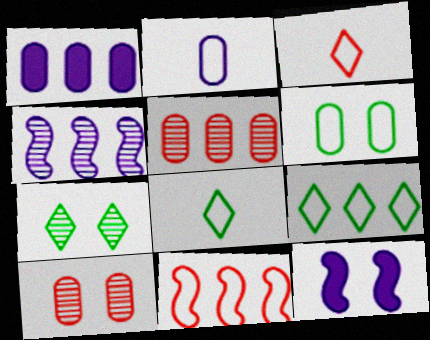[[5, 8, 12]]